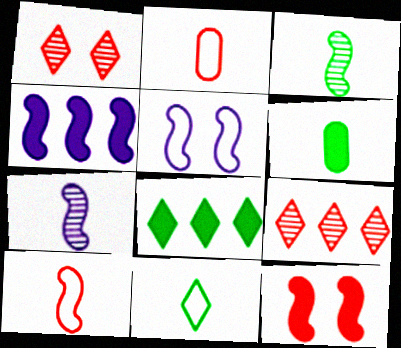[[2, 9, 12], 
[3, 6, 11], 
[4, 5, 7], 
[5, 6, 9]]